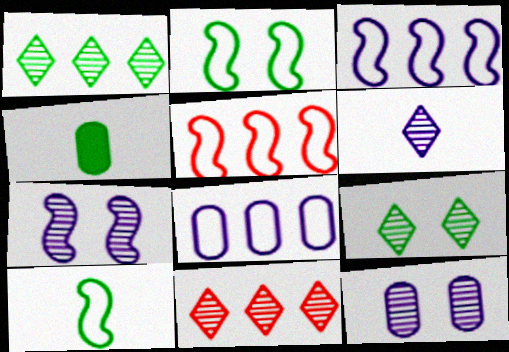[[1, 2, 4], 
[6, 9, 11]]